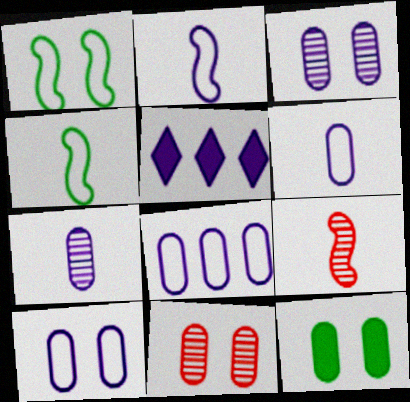[[2, 3, 5], 
[4, 5, 11], 
[6, 8, 10], 
[10, 11, 12]]